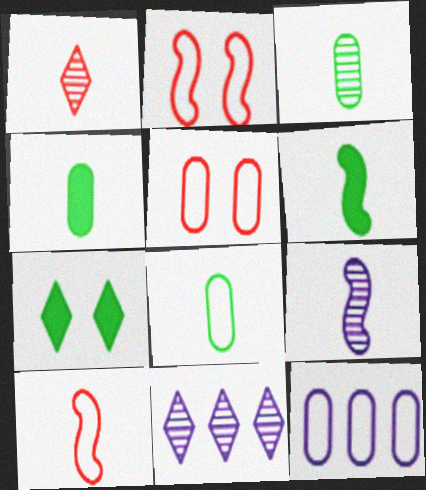[[1, 3, 9], 
[2, 4, 11], 
[3, 4, 8], 
[5, 6, 11], 
[5, 8, 12], 
[6, 9, 10]]